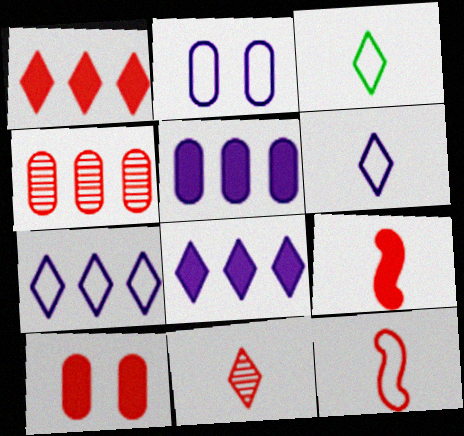[[1, 9, 10]]